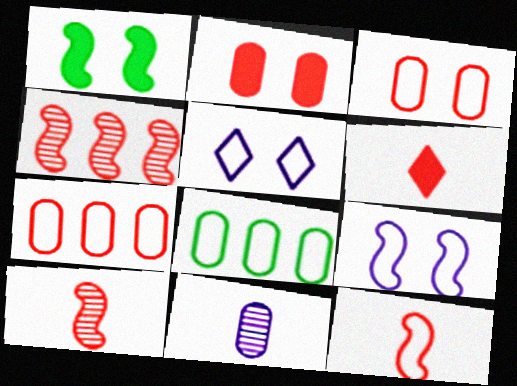[[2, 8, 11], 
[3, 4, 6], 
[5, 8, 12]]